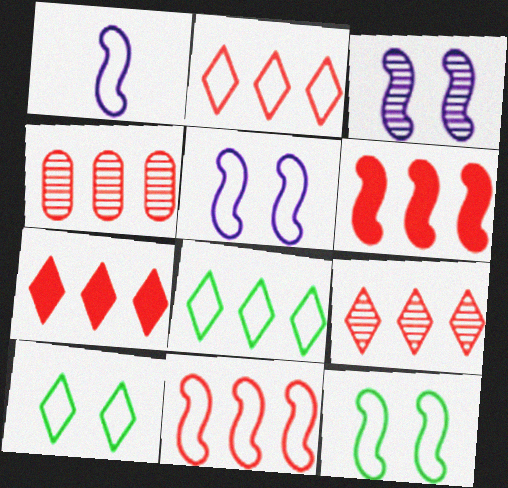[[1, 11, 12], 
[2, 4, 6], 
[2, 7, 9], 
[4, 7, 11]]